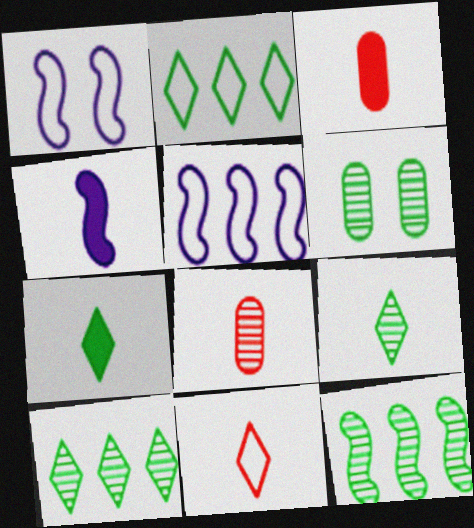[[1, 3, 10], 
[3, 4, 7], 
[6, 9, 12]]